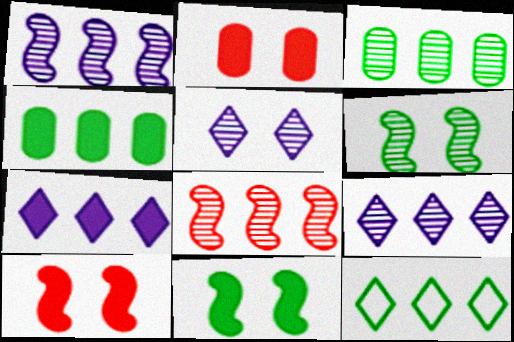[[3, 8, 9]]